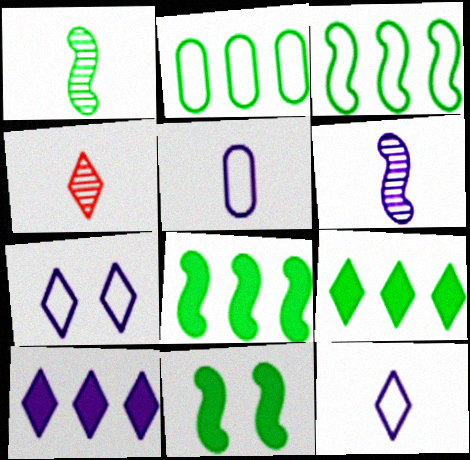[[1, 3, 11], 
[4, 7, 9]]